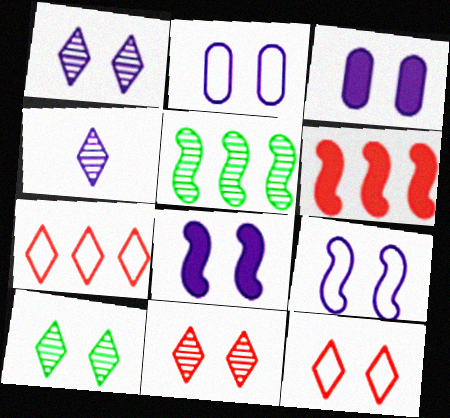[[1, 2, 8], 
[1, 3, 9], 
[1, 10, 11]]